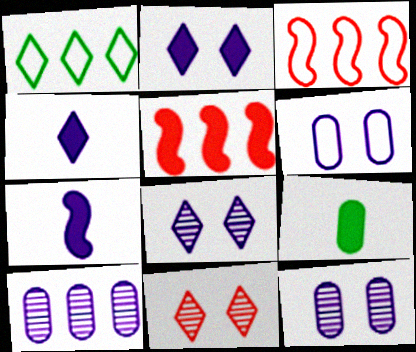[[1, 4, 11], 
[1, 5, 10], 
[2, 5, 9], 
[3, 8, 9]]